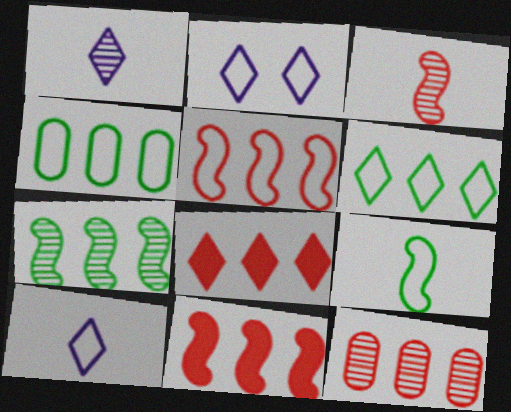[[5, 8, 12]]